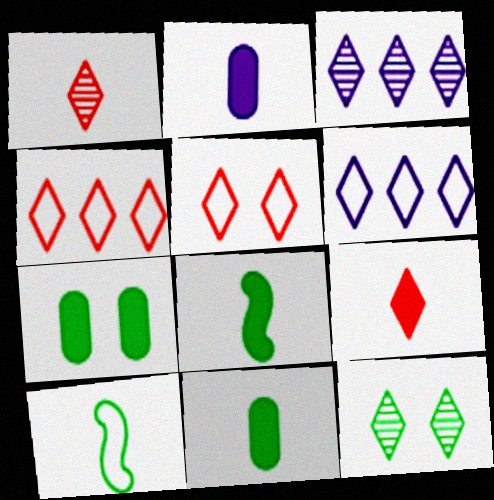[[1, 2, 10], 
[1, 3, 12], 
[2, 8, 9], 
[6, 9, 12]]